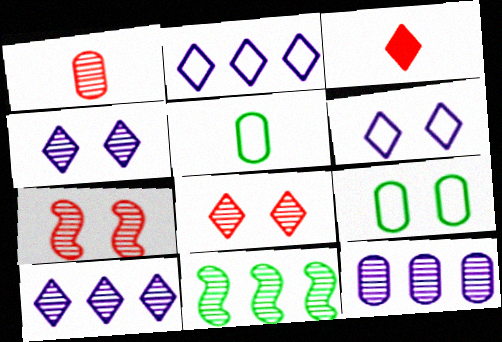[[1, 4, 11]]